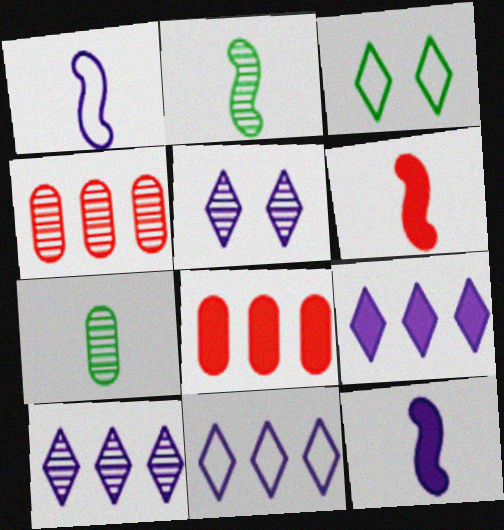[[1, 2, 6], 
[2, 4, 5], 
[3, 4, 12], 
[9, 10, 11]]